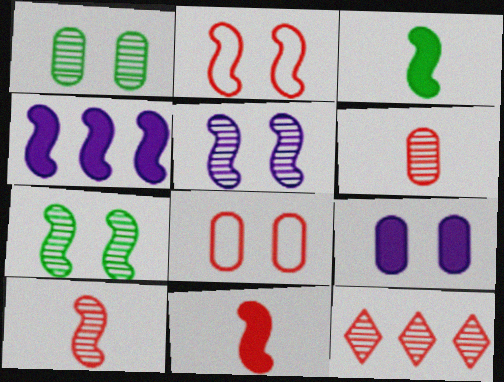[[1, 8, 9], 
[8, 11, 12]]